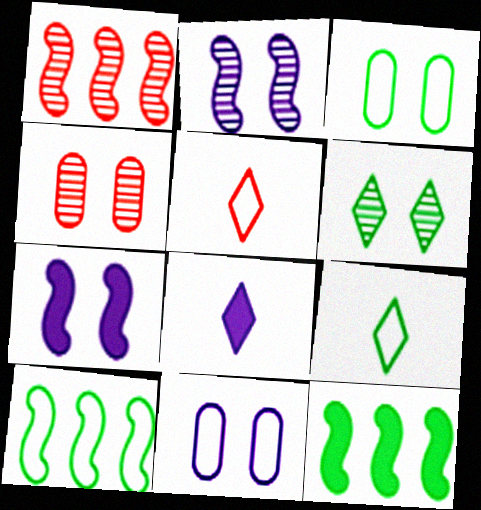[[1, 3, 8], 
[2, 4, 6], 
[3, 9, 10], 
[4, 8, 10], 
[5, 10, 11]]